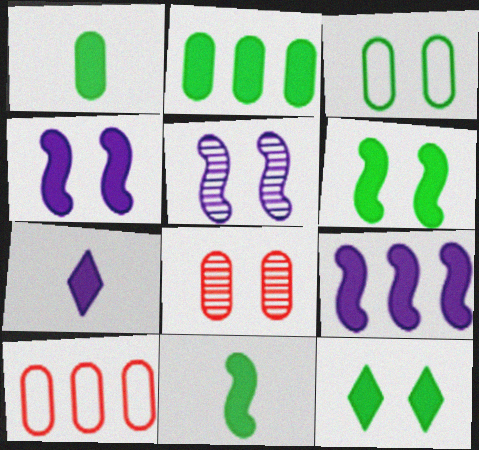[[2, 11, 12]]